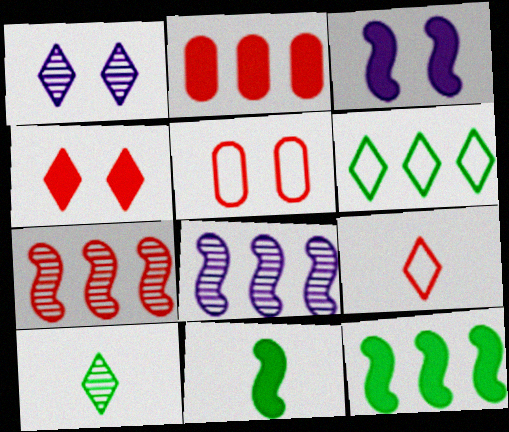[[2, 6, 8]]